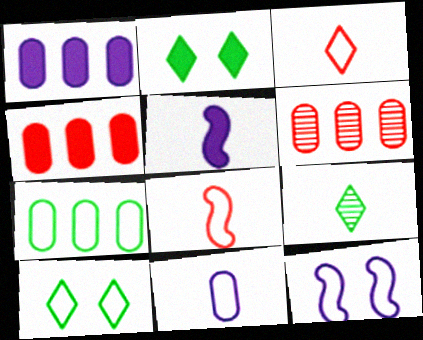[[1, 6, 7], 
[2, 4, 5], 
[3, 7, 12], 
[4, 9, 12], 
[5, 6, 10]]